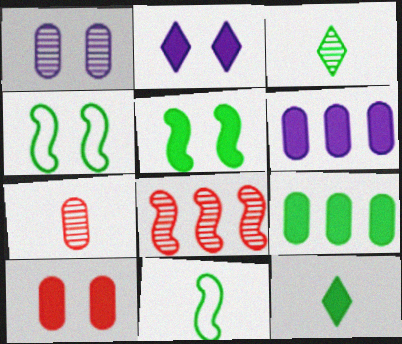[[1, 3, 8], 
[2, 5, 10], 
[3, 4, 9], 
[5, 9, 12]]